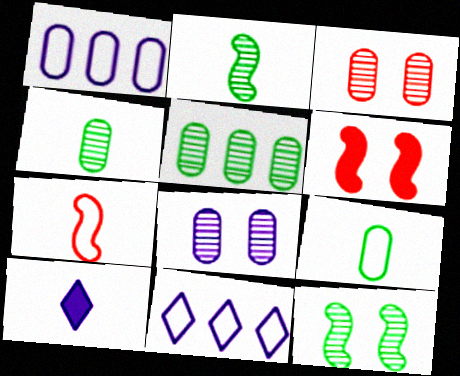[[4, 6, 11], 
[4, 7, 10]]